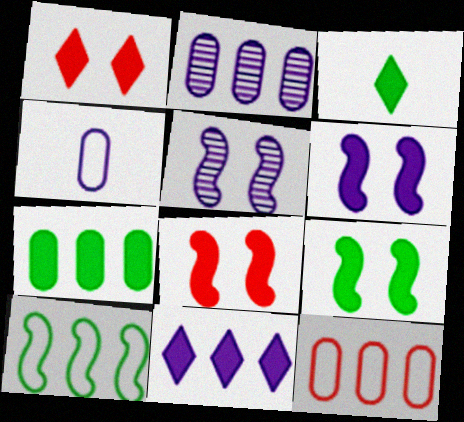[[1, 3, 11], 
[2, 7, 12], 
[3, 5, 12], 
[3, 7, 9], 
[4, 5, 11], 
[6, 8, 9]]